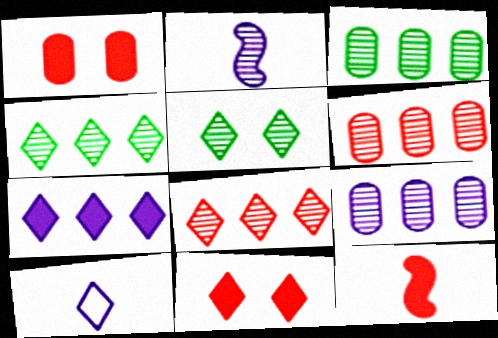[[2, 5, 6], 
[3, 6, 9], 
[4, 10, 11]]